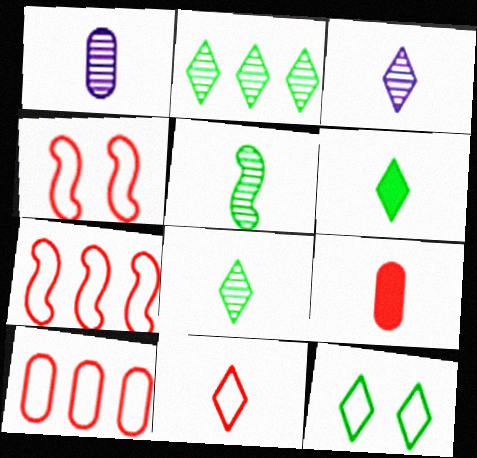[[2, 6, 12], 
[3, 6, 11], 
[4, 10, 11]]